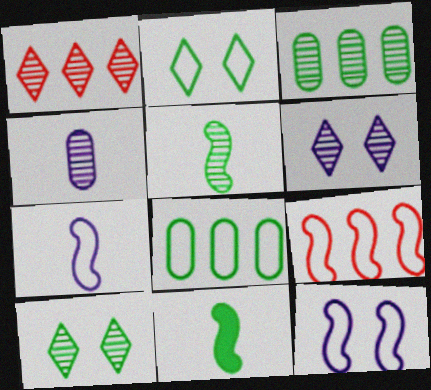[[2, 3, 11], 
[3, 5, 10], 
[8, 10, 11]]